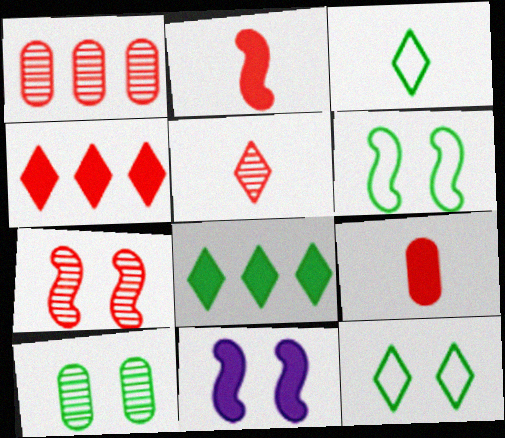[[1, 3, 11], 
[1, 5, 7], 
[6, 7, 11], 
[8, 9, 11]]